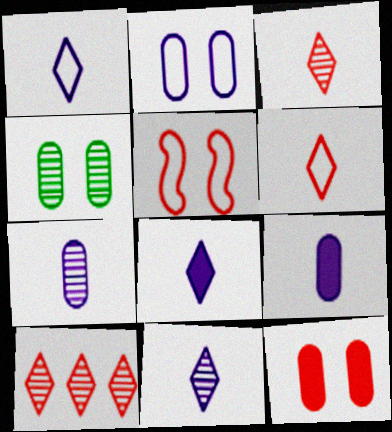[[1, 8, 11], 
[2, 4, 12]]